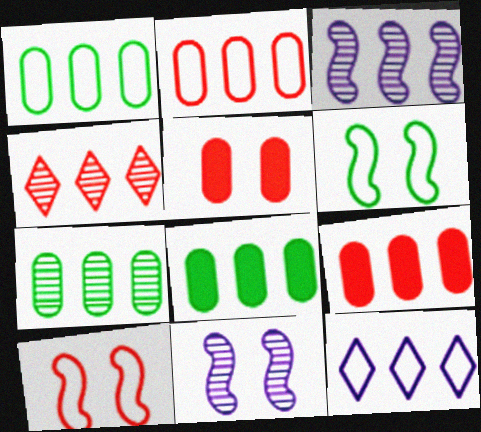[[1, 7, 8], 
[3, 4, 7]]